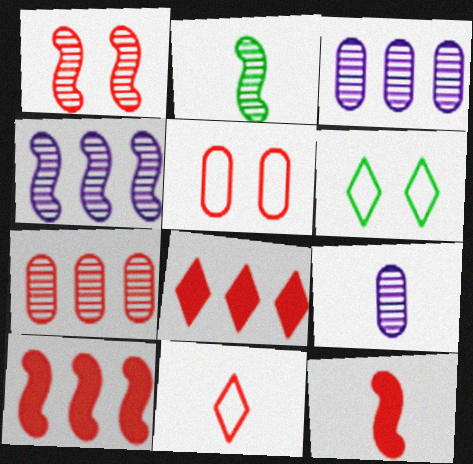[[1, 2, 4], 
[3, 6, 12], 
[6, 9, 10]]